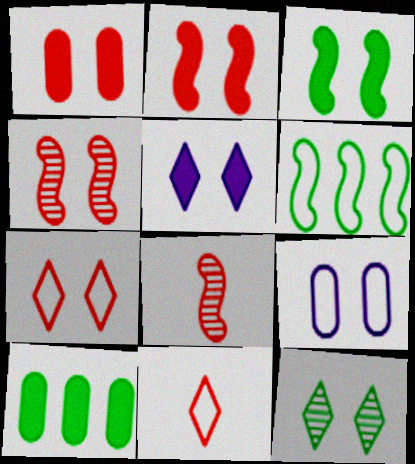[[1, 3, 5], 
[1, 4, 7], 
[2, 9, 12], 
[5, 7, 12], 
[6, 9, 11]]